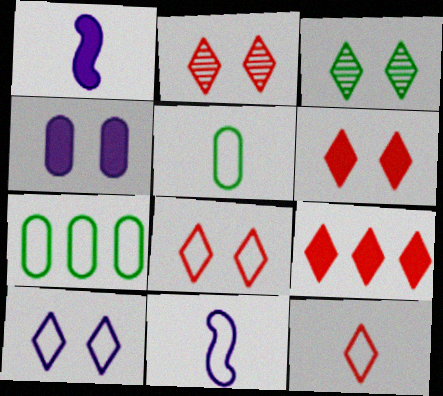[[1, 2, 7], 
[2, 6, 8], 
[2, 9, 12], 
[3, 6, 10], 
[5, 11, 12], 
[7, 8, 11]]